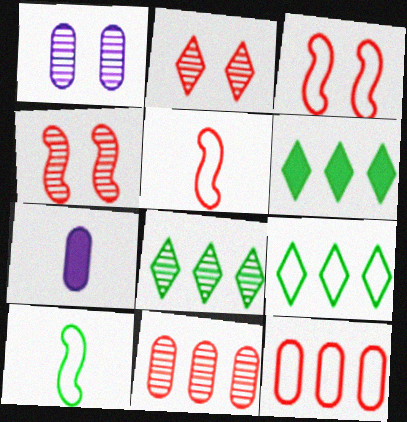[[1, 5, 6], 
[3, 7, 8], 
[4, 7, 9], 
[6, 8, 9]]